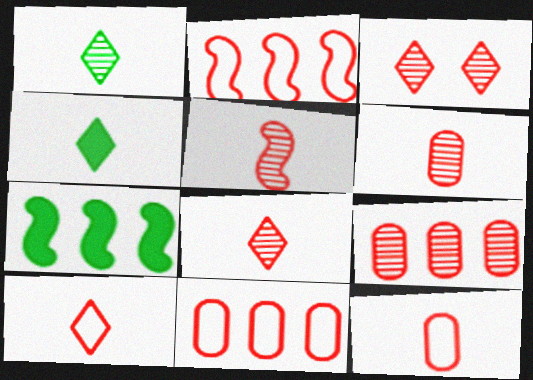[[3, 5, 9], 
[5, 6, 8]]